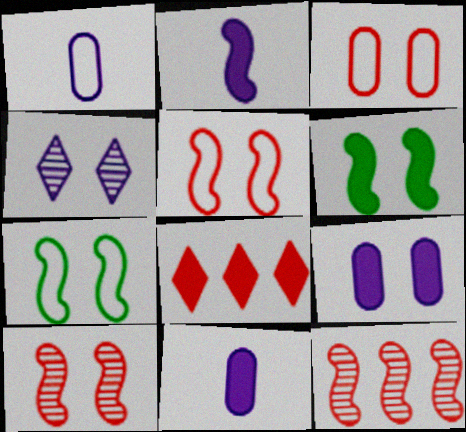[[2, 7, 12], 
[3, 4, 6], 
[6, 8, 11]]